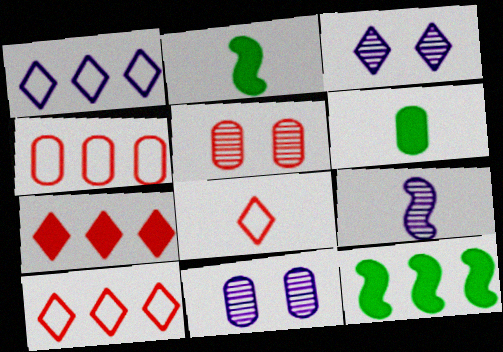[[1, 2, 5], 
[2, 3, 4], 
[2, 10, 11], 
[4, 6, 11], 
[6, 8, 9], 
[8, 11, 12]]